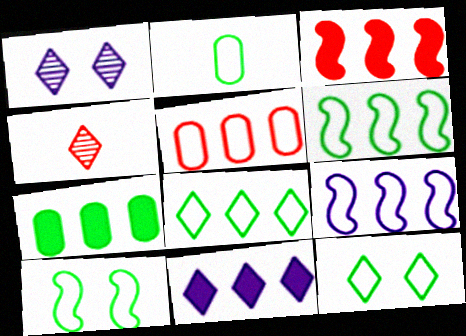[[1, 2, 3], 
[2, 6, 12], 
[2, 8, 10], 
[3, 7, 11], 
[4, 11, 12], 
[5, 8, 9]]